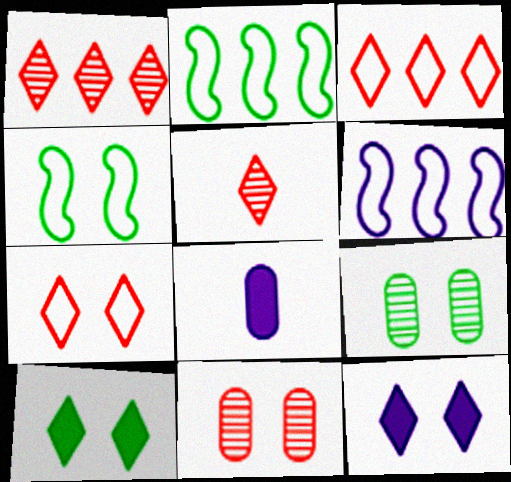[[1, 4, 8], 
[4, 9, 10], 
[4, 11, 12]]